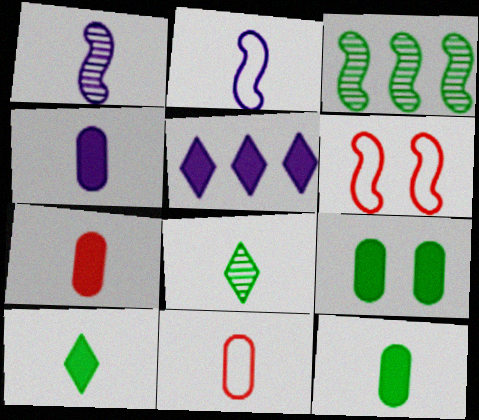[[1, 10, 11], 
[2, 7, 8], 
[4, 7, 12]]